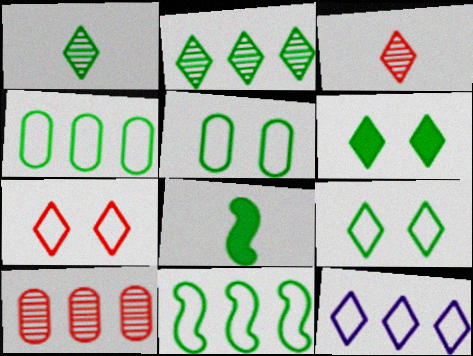[[2, 5, 8], 
[3, 6, 12]]